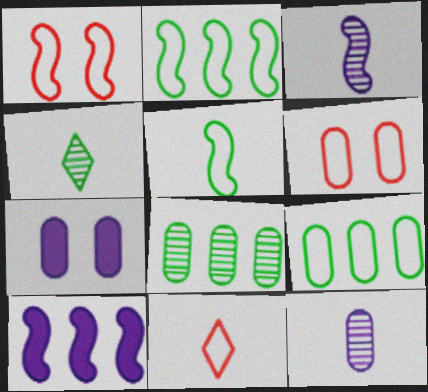[[4, 6, 10]]